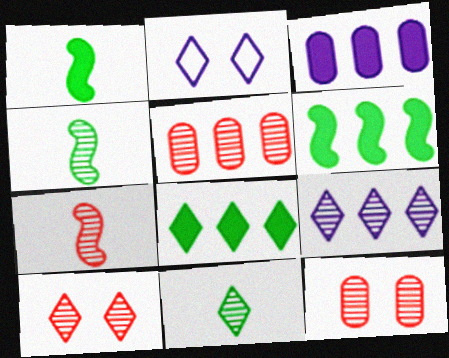[[1, 2, 5], 
[4, 9, 12], 
[5, 7, 10], 
[9, 10, 11]]